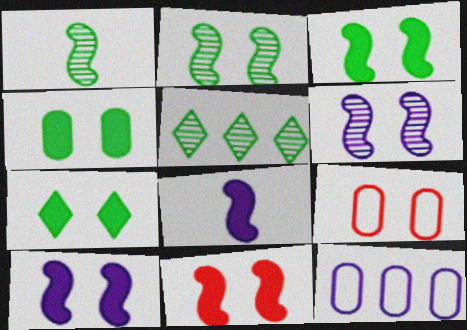[[3, 4, 7], 
[3, 10, 11], 
[5, 8, 9], 
[6, 7, 9]]